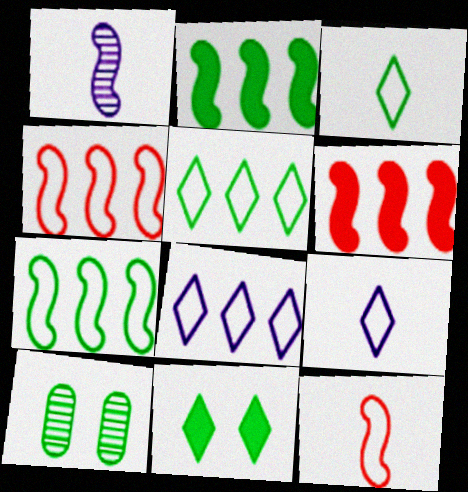[[2, 3, 10], 
[6, 9, 10]]